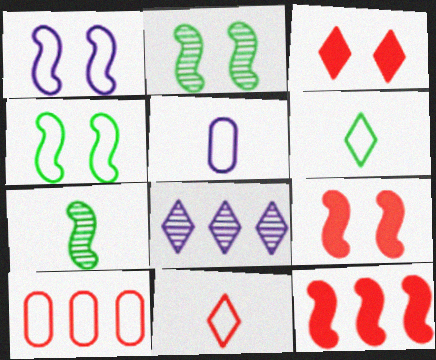[[1, 2, 9], 
[1, 6, 10], 
[1, 7, 12], 
[3, 6, 8]]